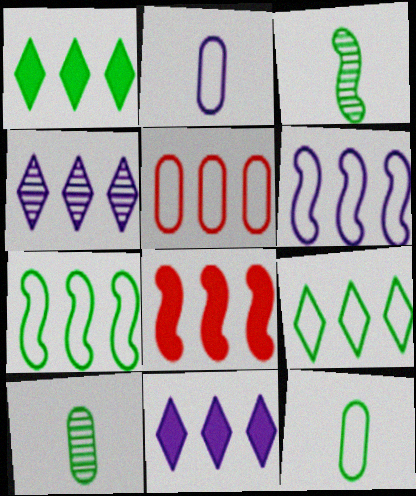[[5, 6, 9]]